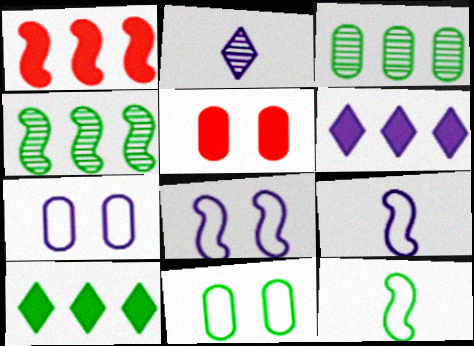[[1, 2, 11]]